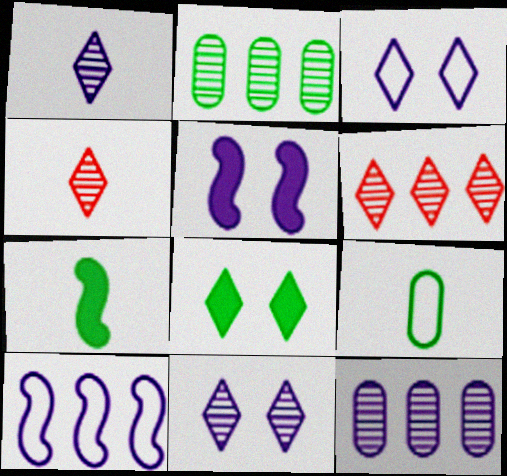[[5, 6, 9]]